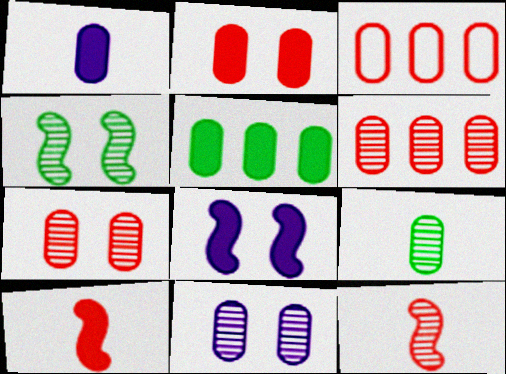[[1, 2, 5], 
[6, 9, 11]]